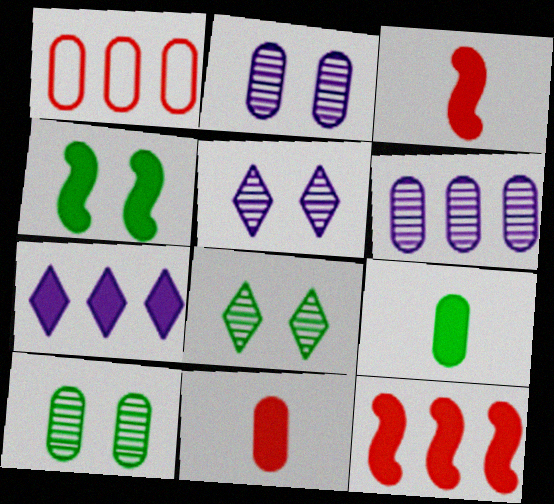[[1, 2, 9], 
[4, 7, 11]]